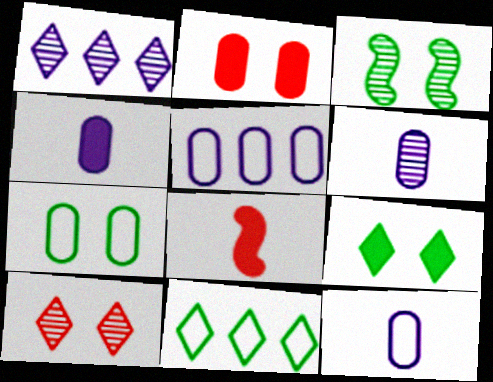[[1, 7, 8], 
[3, 7, 9], 
[4, 6, 12]]